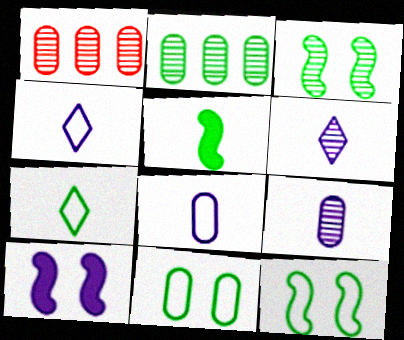[[1, 3, 6], 
[1, 7, 10]]